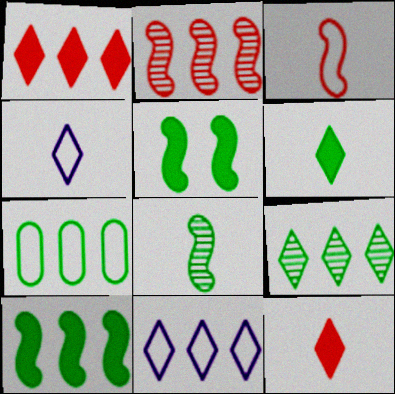[[1, 9, 11], 
[7, 9, 10]]